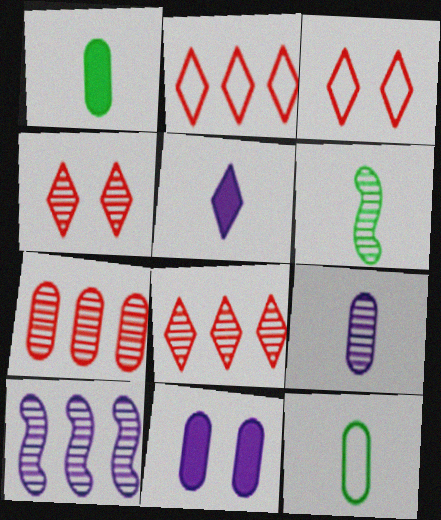[[1, 3, 10], 
[2, 6, 11], 
[7, 11, 12]]